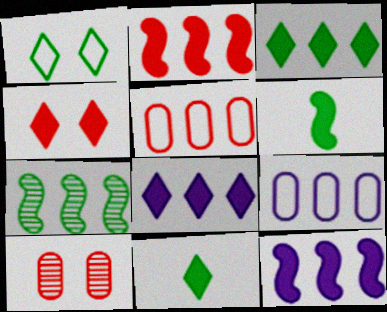[[4, 8, 11], 
[5, 7, 8]]